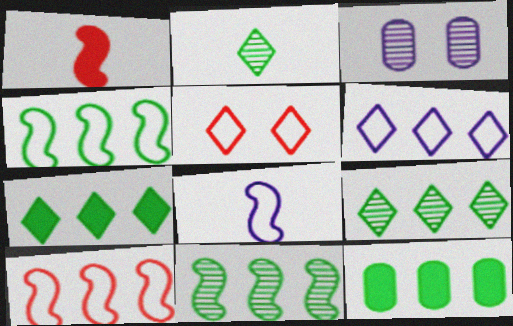[[4, 9, 12]]